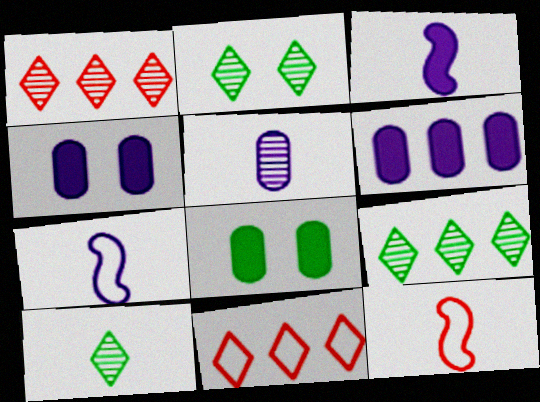[[1, 7, 8], 
[2, 6, 12], 
[2, 9, 10], 
[4, 9, 12]]